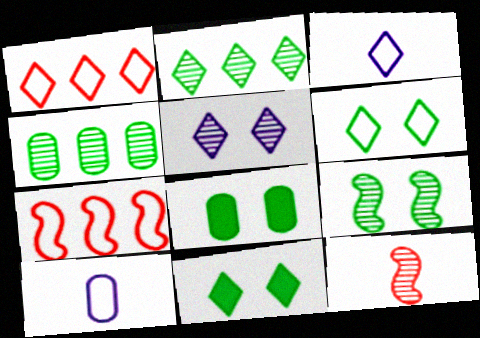[[1, 3, 6], 
[4, 5, 12], 
[6, 7, 10], 
[6, 8, 9]]